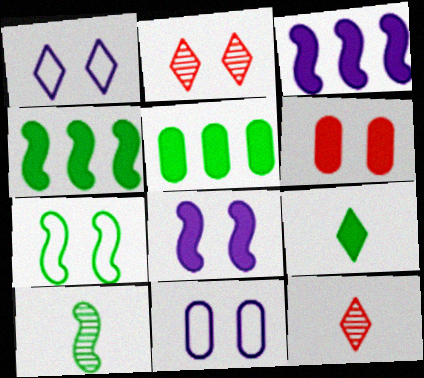[[3, 6, 9], 
[4, 7, 10], 
[4, 11, 12]]